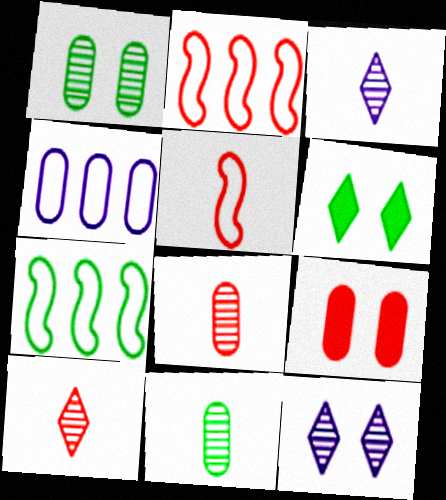[[2, 9, 10], 
[3, 7, 9], 
[4, 9, 11], 
[6, 7, 11]]